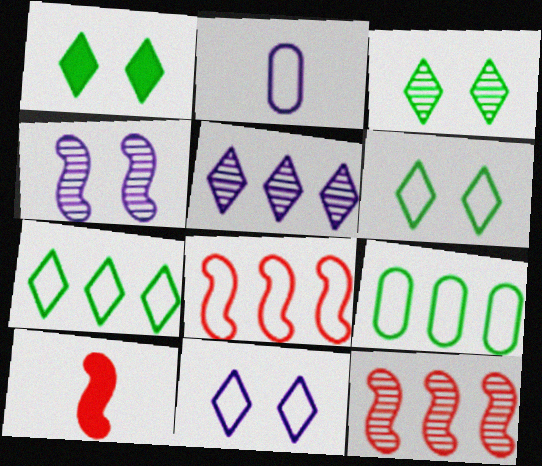[[1, 2, 12], 
[1, 3, 6], 
[2, 6, 8]]